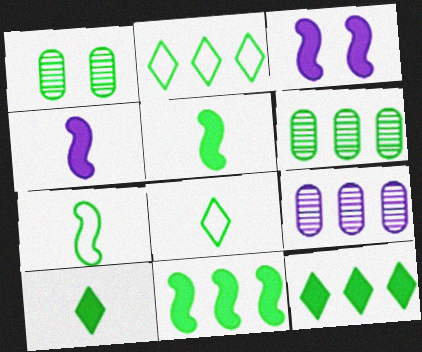[[1, 2, 5], 
[1, 7, 12], 
[1, 8, 11], 
[2, 6, 11]]